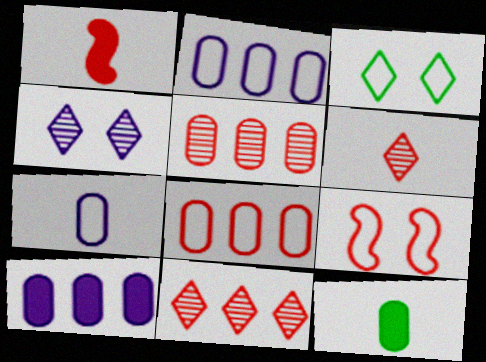[]